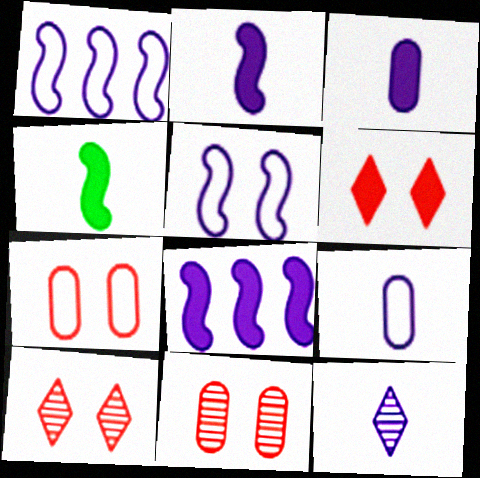[[2, 9, 12]]